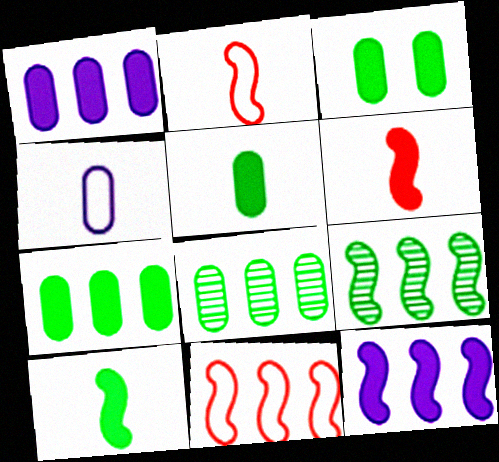[[3, 5, 7], 
[9, 11, 12]]